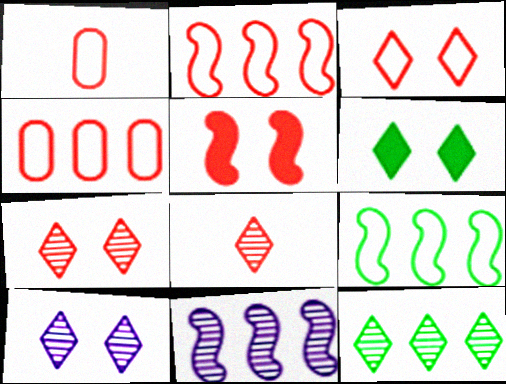[[1, 2, 3], 
[1, 6, 11], 
[3, 6, 10], 
[4, 5, 8], 
[8, 10, 12]]